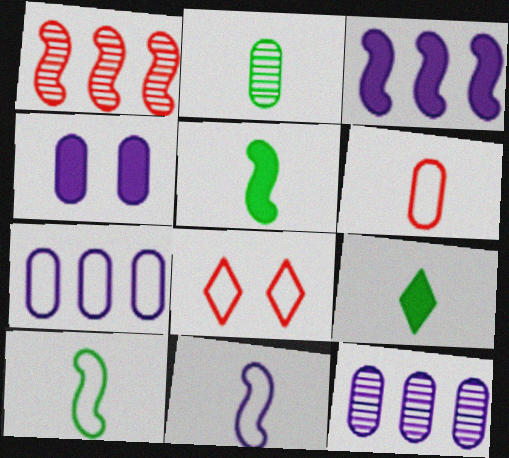[[2, 3, 8], 
[2, 9, 10], 
[5, 8, 12], 
[7, 8, 10]]